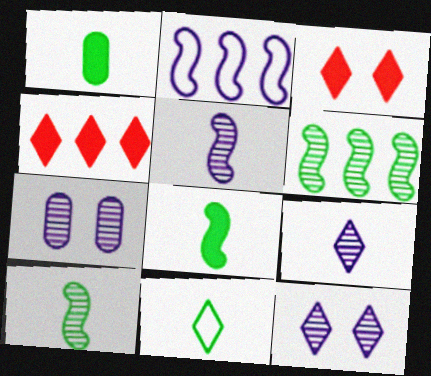[[1, 10, 11], 
[4, 11, 12]]